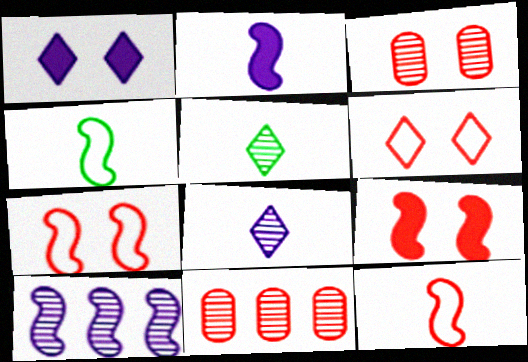[[1, 4, 11], 
[3, 5, 10], 
[3, 6, 9], 
[4, 9, 10]]